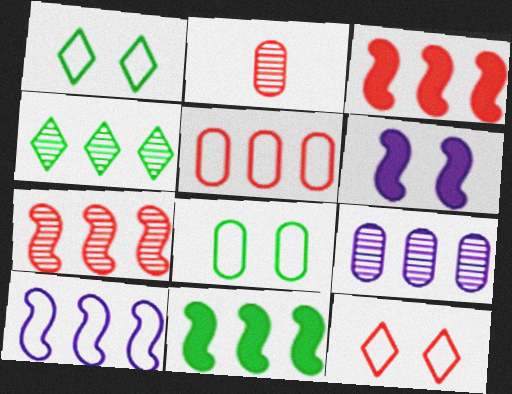[[2, 3, 12], 
[4, 7, 9], 
[7, 10, 11]]